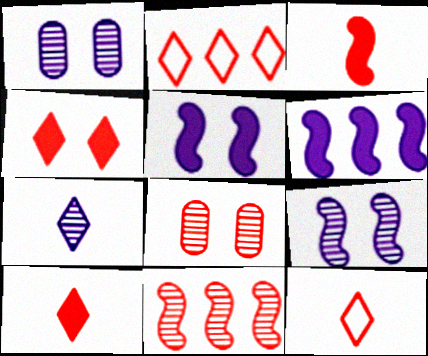[[2, 3, 8]]